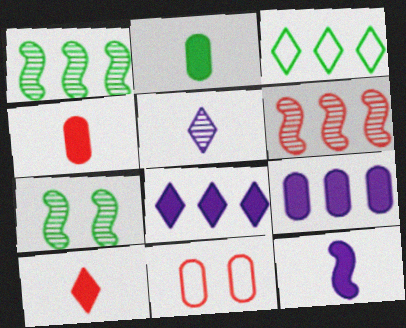[[2, 3, 7], 
[2, 10, 12], 
[3, 6, 9], 
[6, 10, 11]]